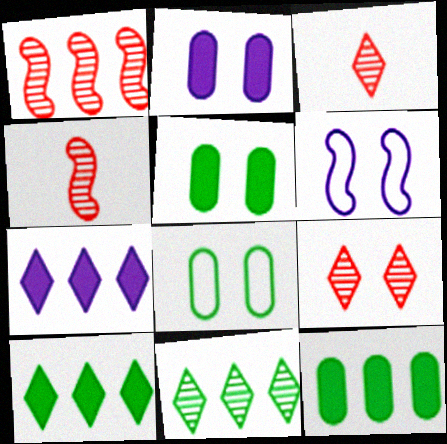[[3, 6, 12], 
[4, 7, 8], 
[5, 6, 9]]